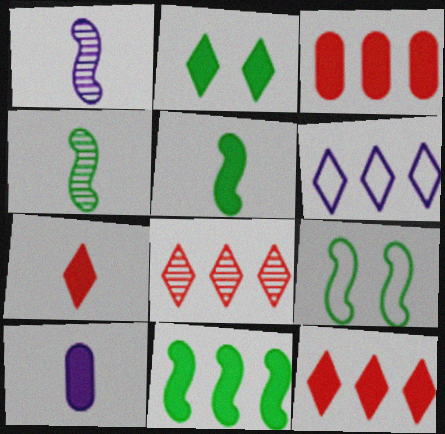[[4, 9, 11], 
[5, 7, 10], 
[8, 9, 10]]